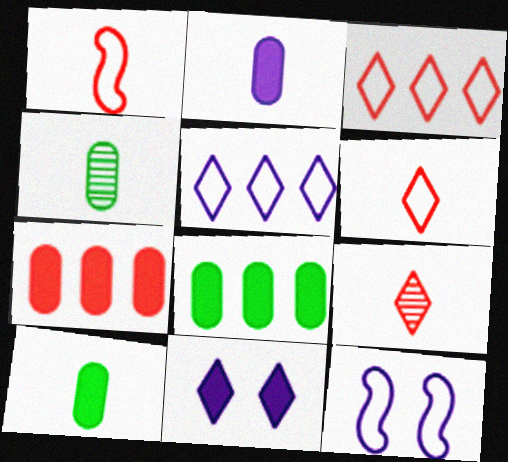[[8, 9, 12]]